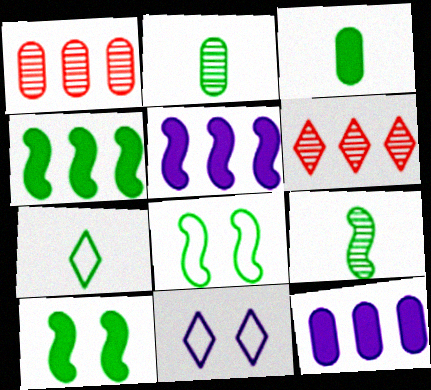[[3, 7, 9], 
[4, 8, 9]]